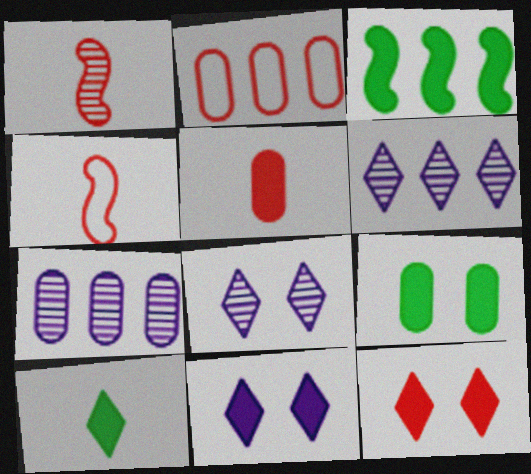[[1, 2, 12], 
[2, 3, 6], 
[3, 5, 11], 
[3, 9, 10], 
[4, 6, 9]]